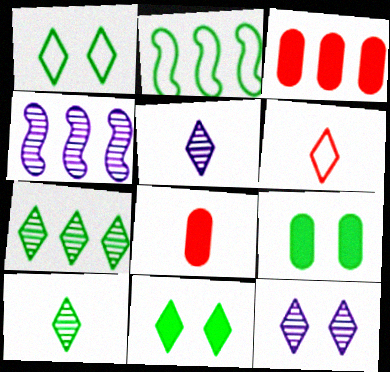[[1, 4, 8], 
[2, 8, 12], 
[2, 9, 10], 
[4, 6, 9]]